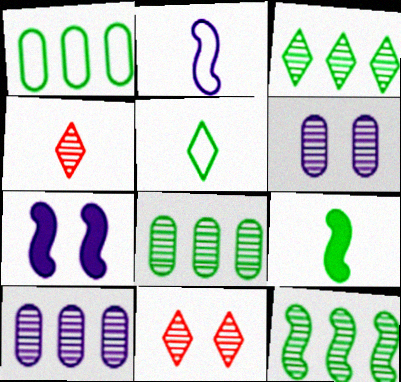[[1, 4, 7], 
[3, 8, 12], 
[4, 6, 12]]